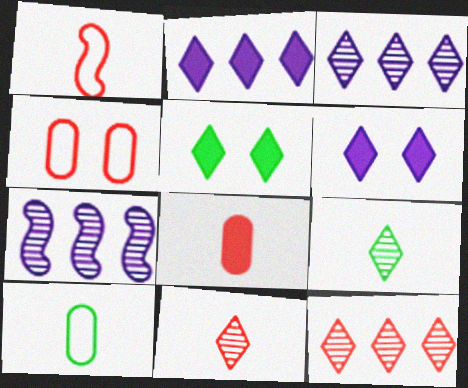[[1, 8, 11]]